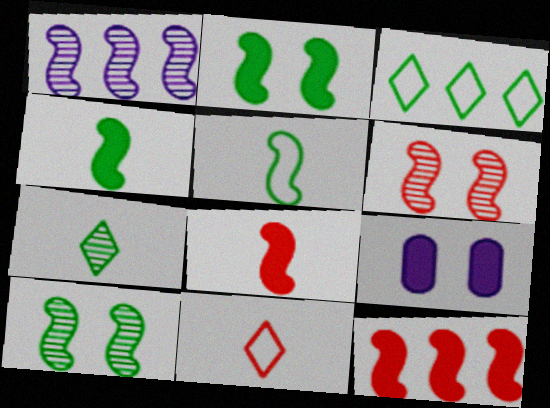[]